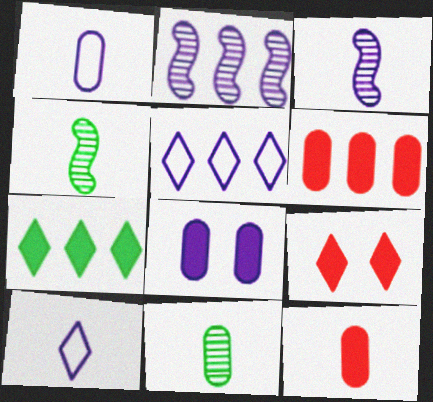[[1, 11, 12], 
[2, 8, 10], 
[3, 5, 8], 
[4, 10, 12]]